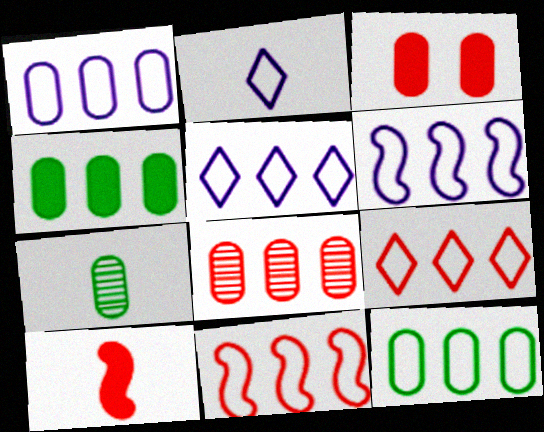[[1, 3, 7], 
[1, 4, 8], 
[1, 5, 6], 
[2, 7, 10], 
[5, 11, 12], 
[6, 9, 12]]